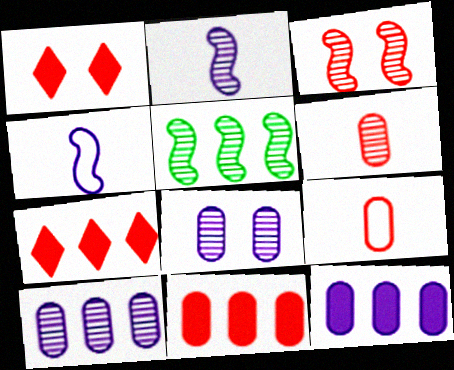[[2, 3, 5], 
[3, 7, 9]]